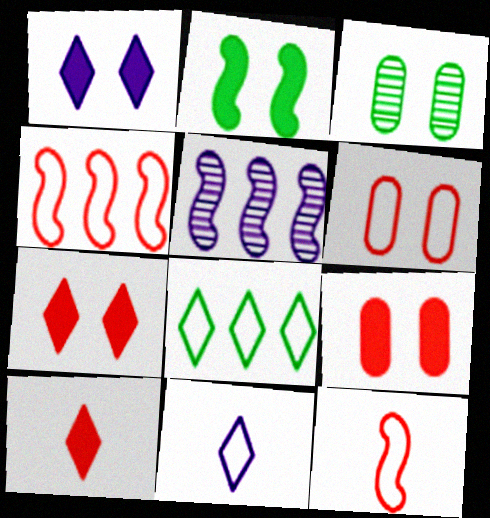[[1, 2, 9], 
[2, 5, 12]]